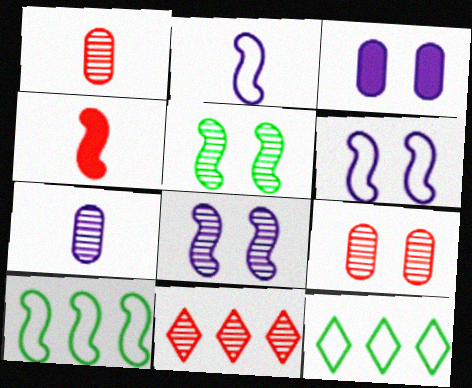[[4, 8, 10], 
[5, 7, 11]]